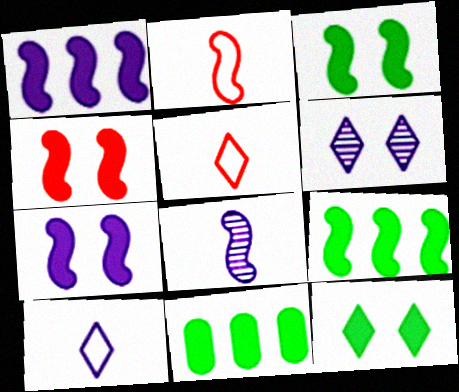[[2, 6, 11], 
[3, 4, 7]]